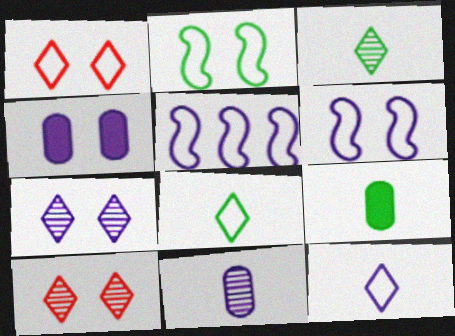[[2, 4, 10], 
[4, 6, 7], 
[5, 9, 10]]